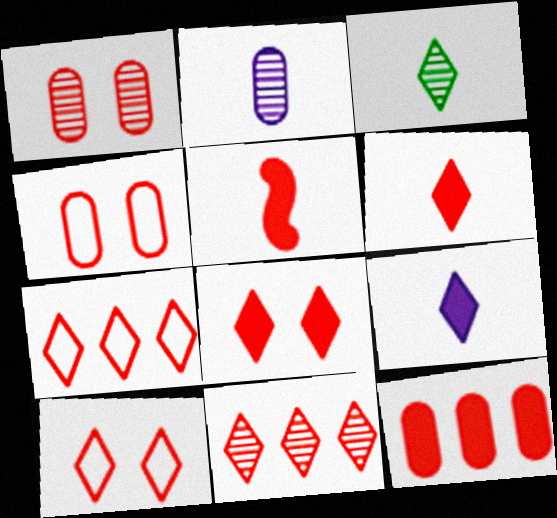[[1, 5, 7], 
[4, 5, 11], 
[5, 8, 12], 
[6, 10, 11]]